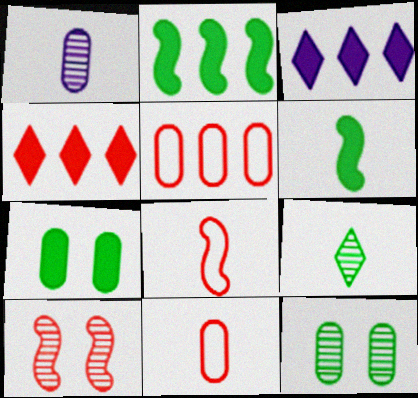[[1, 5, 7], 
[3, 8, 12], 
[4, 10, 11]]